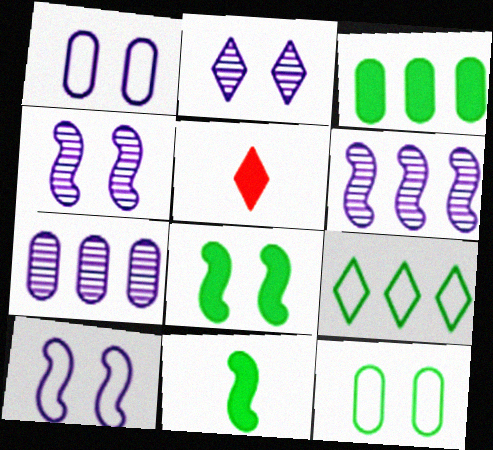[[2, 5, 9], 
[5, 6, 12]]